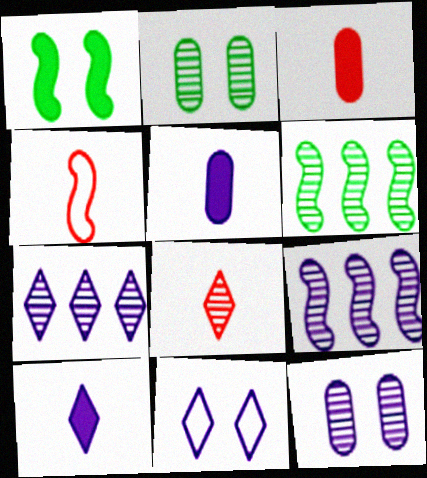[[1, 4, 9], 
[2, 8, 9], 
[3, 4, 8], 
[3, 6, 11], 
[5, 9, 11], 
[6, 8, 12], 
[7, 10, 11]]